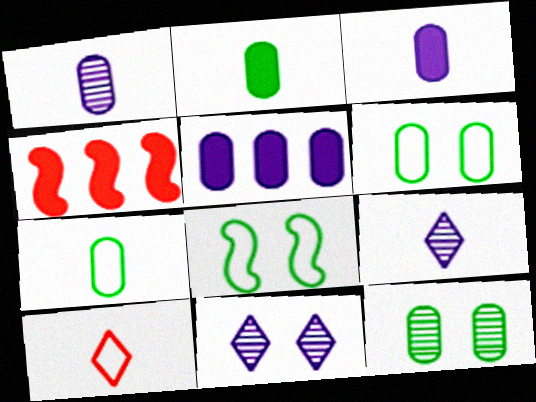[[4, 6, 9], 
[4, 7, 11]]